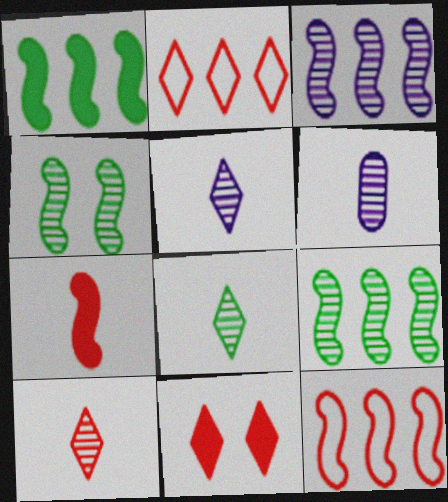[[1, 3, 12], 
[2, 10, 11], 
[5, 8, 10]]